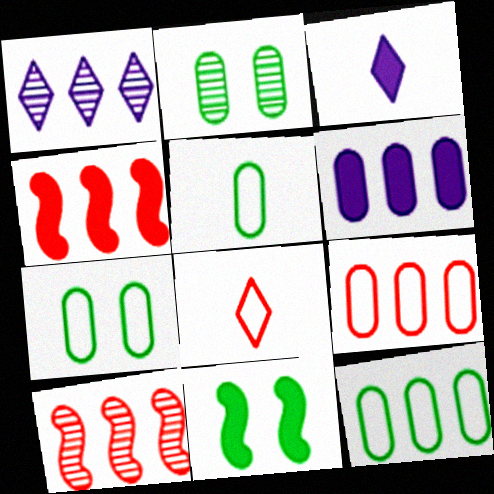[[1, 4, 12], 
[3, 7, 10], 
[5, 7, 12]]